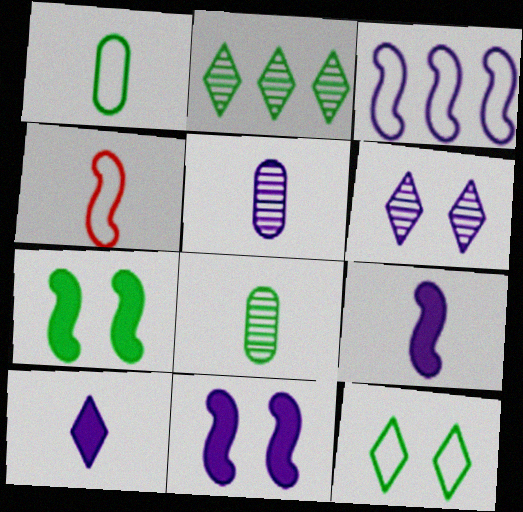[[1, 2, 7], 
[4, 8, 10]]